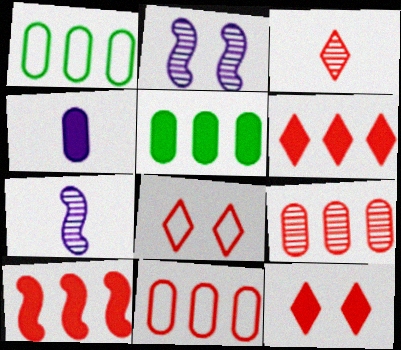[[1, 7, 12], 
[3, 6, 8], 
[5, 7, 8]]